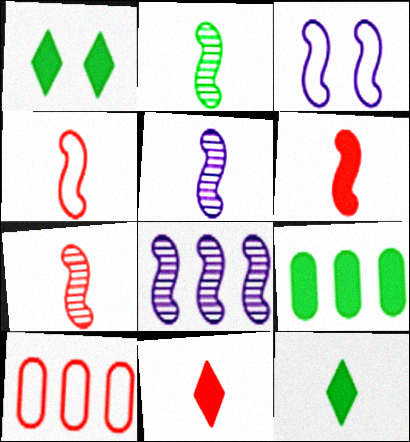[[1, 5, 10], 
[2, 5, 7], 
[4, 6, 7]]